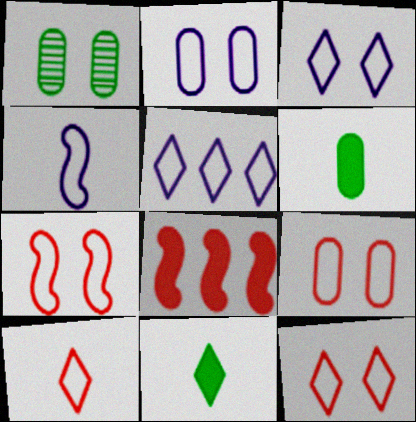[[2, 4, 5], 
[7, 9, 12]]